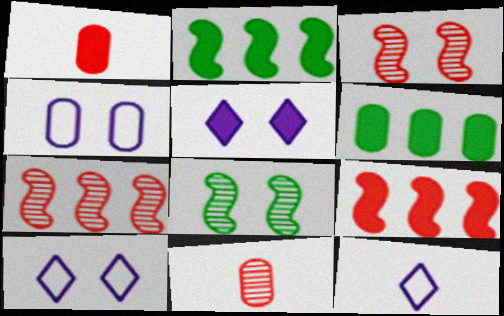[[1, 2, 5], 
[2, 10, 11], 
[3, 6, 12], 
[4, 6, 11]]